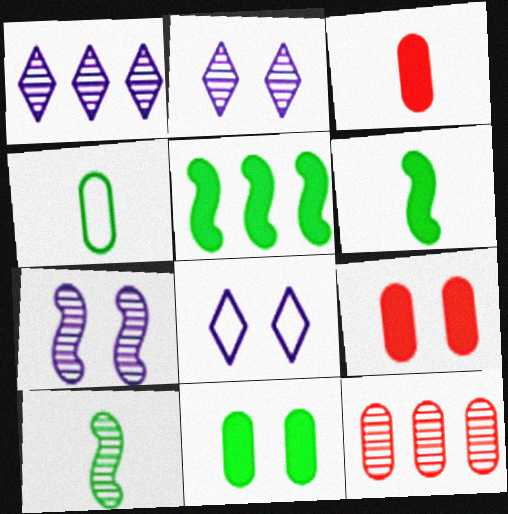[[2, 10, 12], 
[6, 8, 12]]